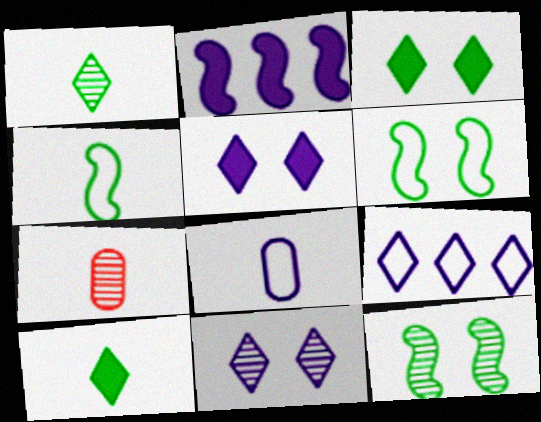[[2, 8, 11]]